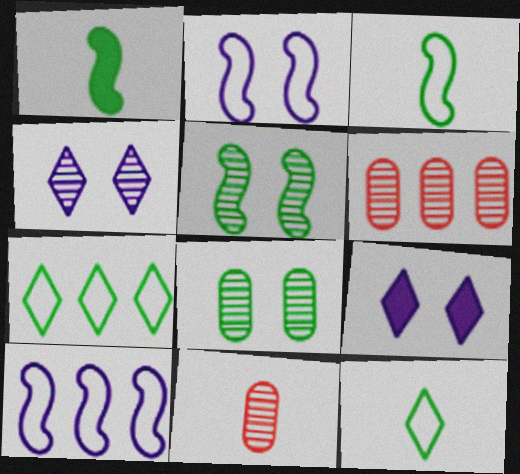[[1, 7, 8], 
[3, 6, 9]]